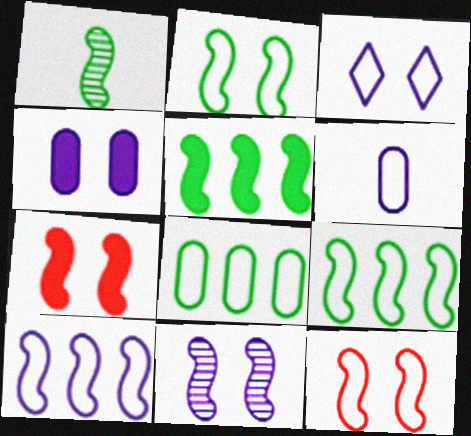[[1, 2, 5], 
[1, 7, 10], 
[2, 7, 11], 
[3, 4, 11], 
[3, 6, 10]]